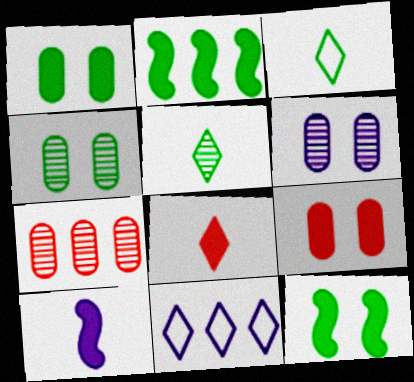[[2, 3, 4], 
[2, 7, 11], 
[6, 10, 11]]